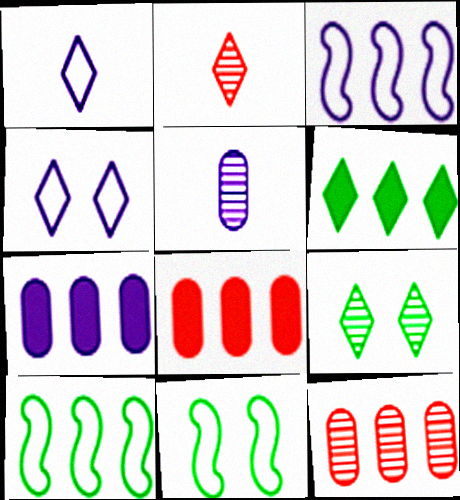[[2, 4, 6], 
[2, 7, 11], 
[3, 6, 12]]